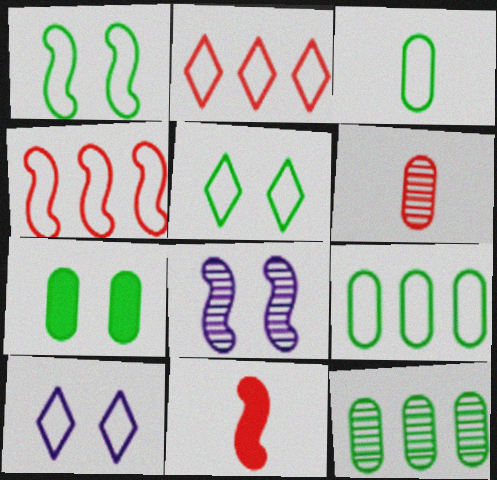[[3, 4, 10], 
[3, 7, 12], 
[10, 11, 12]]